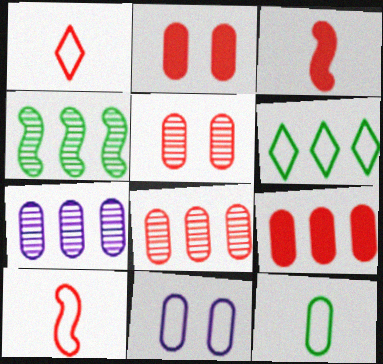[[2, 7, 12], 
[6, 10, 11]]